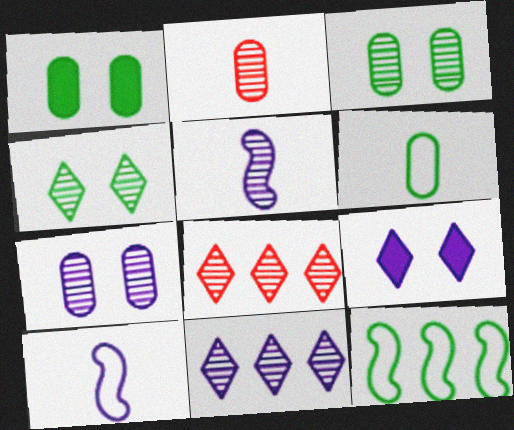[[1, 8, 10], 
[2, 9, 12], 
[3, 5, 8], 
[5, 7, 11]]